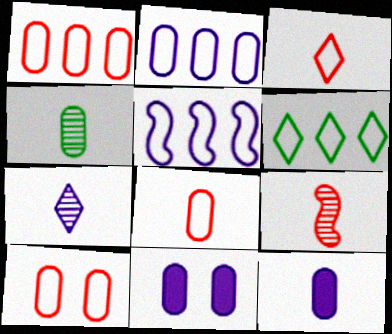[[1, 4, 11], 
[1, 5, 6], 
[1, 8, 10], 
[4, 7, 9], 
[4, 8, 12], 
[5, 7, 11], 
[6, 9, 11]]